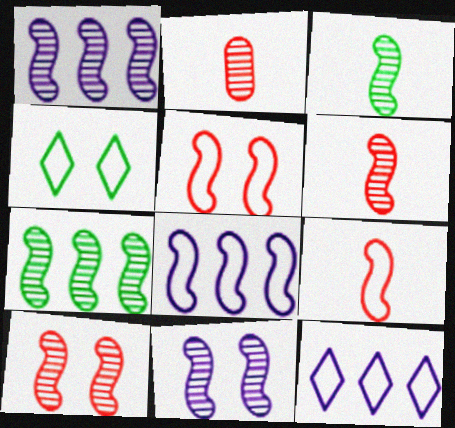[[1, 3, 10], 
[6, 7, 11]]